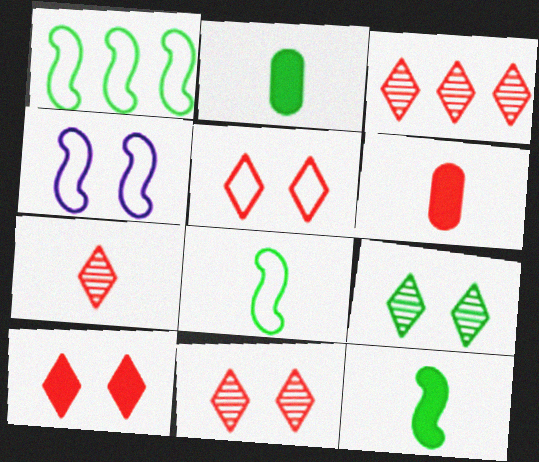[[1, 2, 9], 
[2, 3, 4], 
[3, 7, 11], 
[5, 10, 11]]